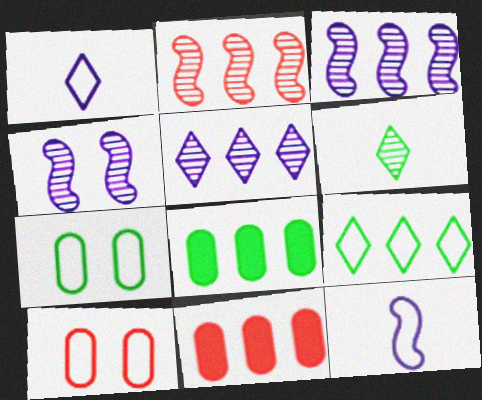[[3, 9, 11], 
[9, 10, 12]]